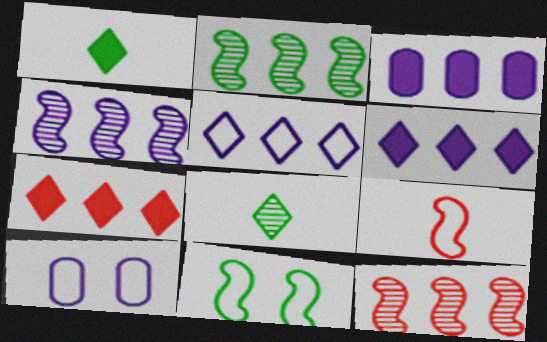[[1, 10, 12], 
[2, 4, 12], 
[3, 4, 5]]